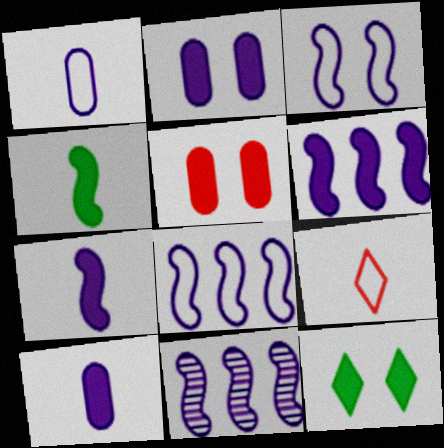[[3, 7, 11], 
[6, 8, 11]]